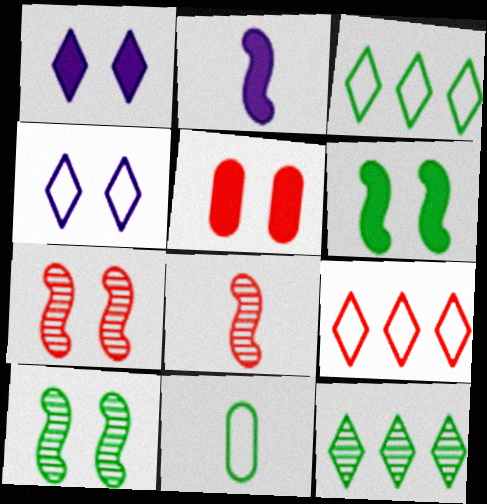[[1, 5, 6], 
[4, 5, 10], 
[5, 8, 9], 
[6, 11, 12]]